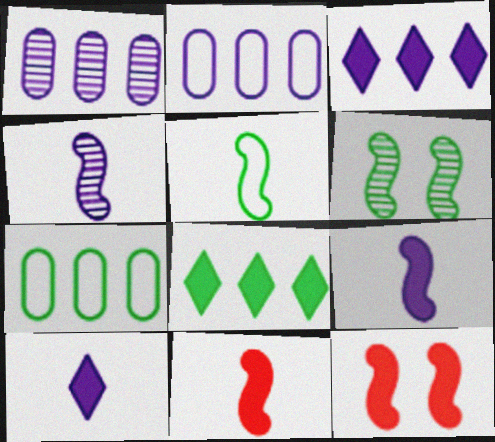[[4, 5, 11]]